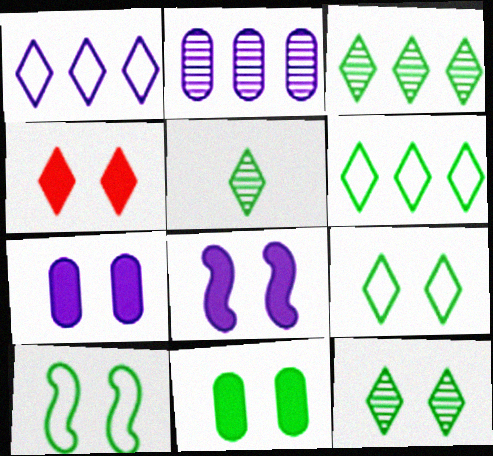[[1, 4, 5], 
[3, 5, 12], 
[4, 8, 11], 
[10, 11, 12]]